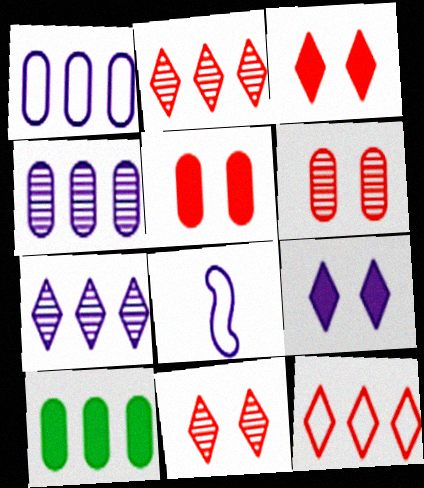[[4, 8, 9], 
[8, 10, 11]]